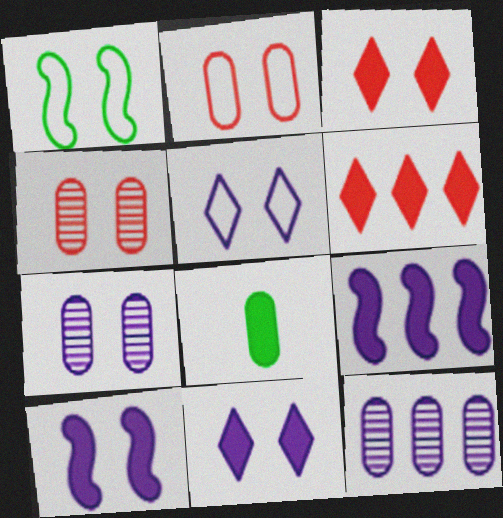[[1, 2, 5], 
[1, 3, 7], 
[1, 4, 11], 
[2, 8, 12], 
[3, 8, 9], 
[5, 7, 10], 
[6, 8, 10]]